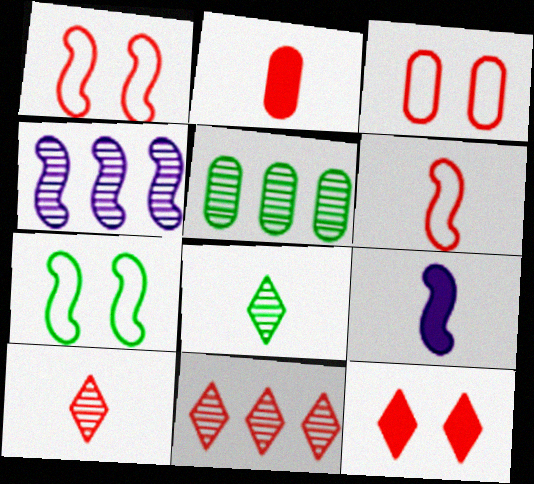[[1, 2, 11], 
[2, 6, 10], 
[4, 5, 11]]